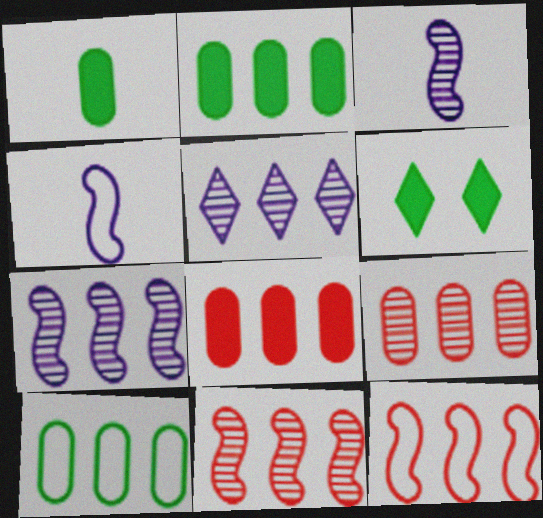[[2, 5, 12], 
[4, 6, 9]]